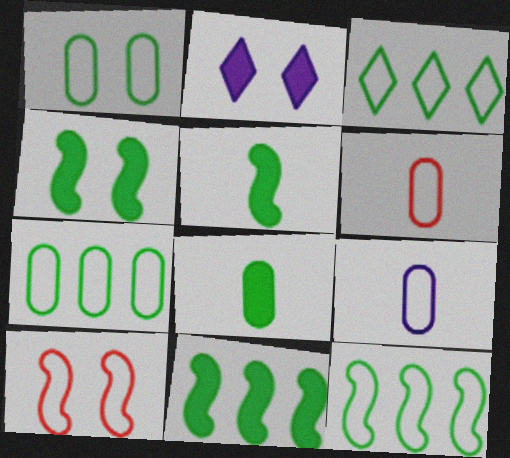[[3, 7, 12], 
[3, 9, 10], 
[4, 5, 11]]